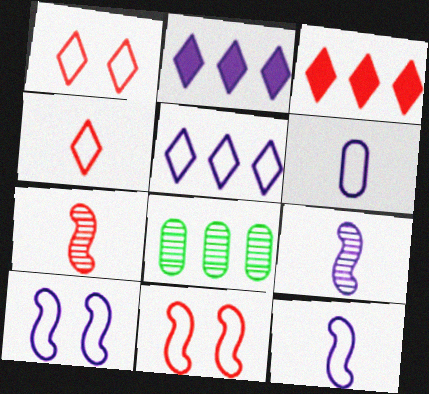[[5, 6, 10]]